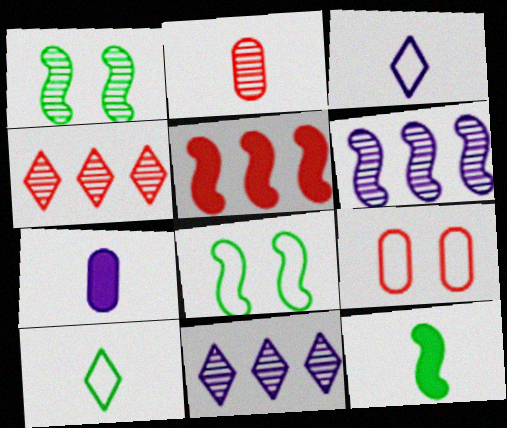[[1, 2, 11], 
[2, 3, 12], 
[4, 7, 8], 
[9, 11, 12]]